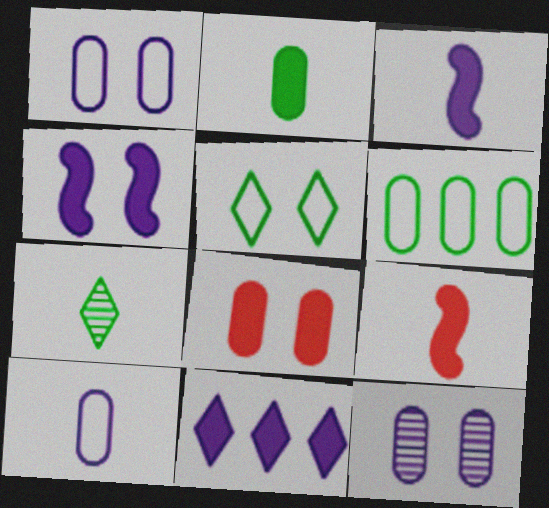[[7, 9, 10]]